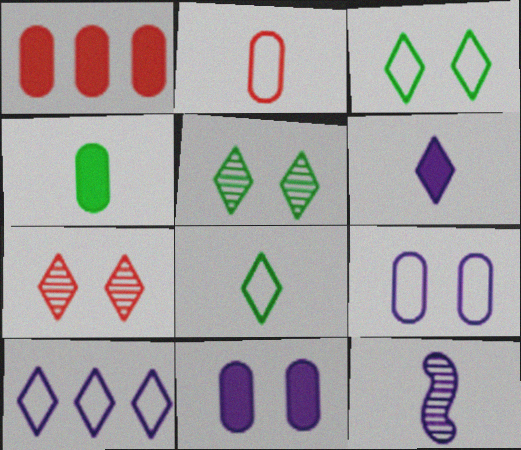[[1, 3, 12], 
[1, 4, 11], 
[10, 11, 12]]